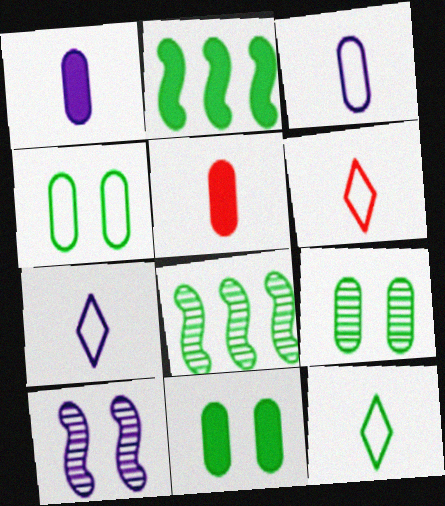[[2, 9, 12], 
[4, 9, 11], 
[6, 7, 12], 
[8, 11, 12]]